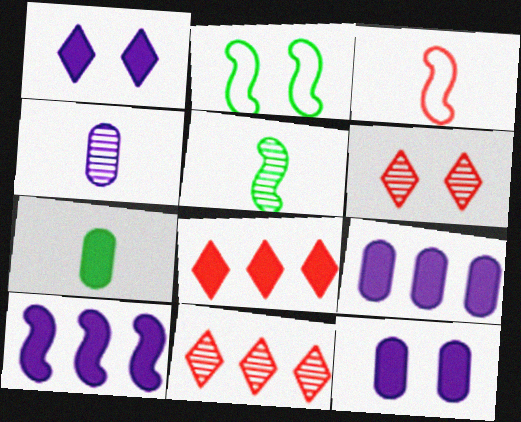[[2, 4, 8], 
[2, 6, 12]]